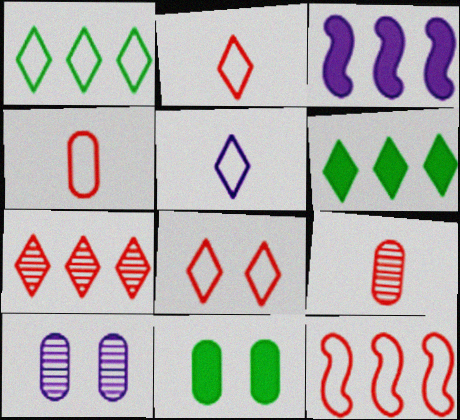[[1, 5, 8], 
[3, 5, 10], 
[4, 8, 12]]